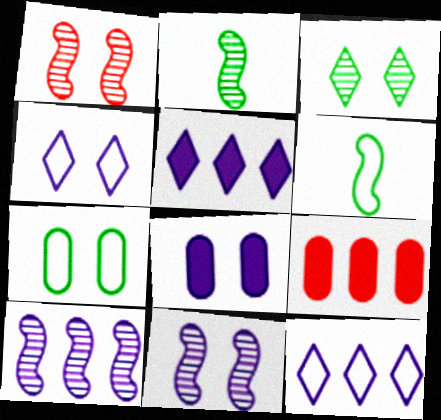[[1, 2, 10], 
[2, 4, 9], 
[4, 8, 11]]